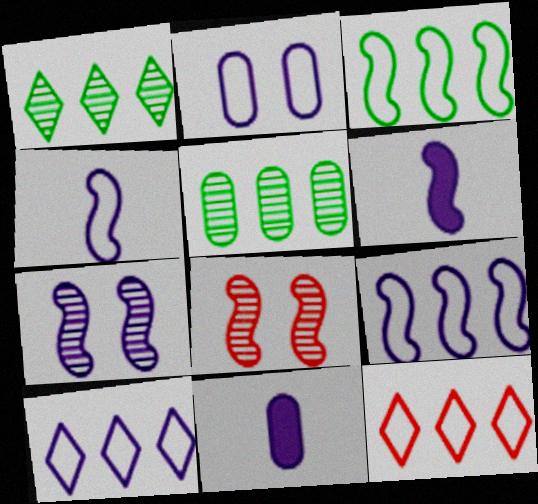[[2, 4, 10], 
[3, 6, 8], 
[6, 7, 9], 
[7, 10, 11]]